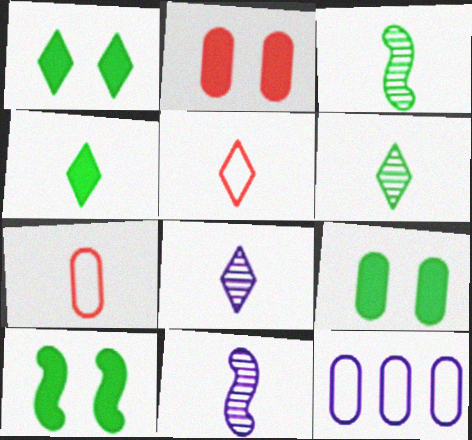[[1, 9, 10], 
[4, 5, 8], 
[4, 7, 11]]